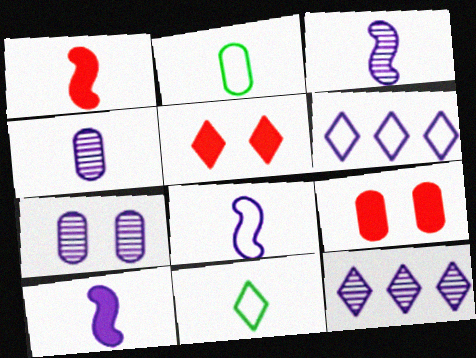[[1, 4, 11], 
[3, 7, 12], 
[3, 8, 10], 
[5, 11, 12], 
[6, 7, 10]]